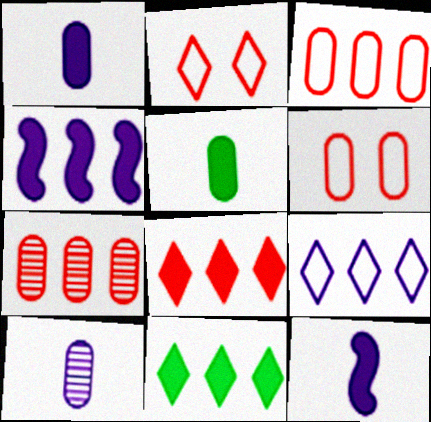[]